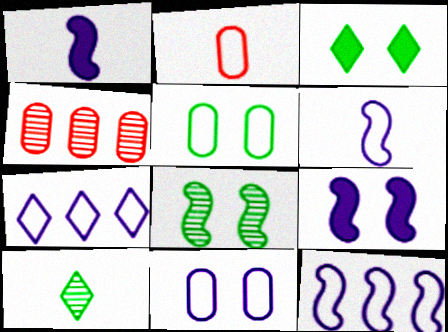[[1, 2, 10], 
[3, 4, 6], 
[3, 5, 8], 
[6, 7, 11]]